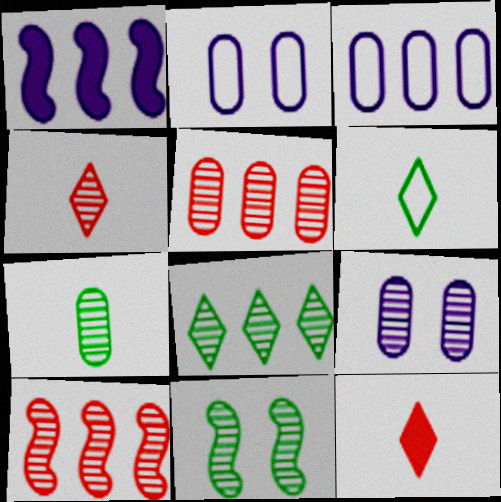[[3, 11, 12], 
[5, 7, 9], 
[7, 8, 11]]